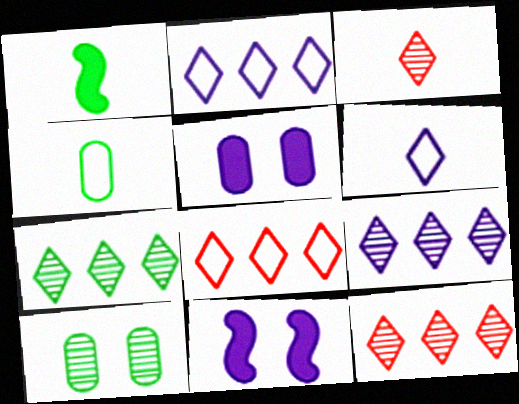[[4, 11, 12], 
[7, 9, 12]]